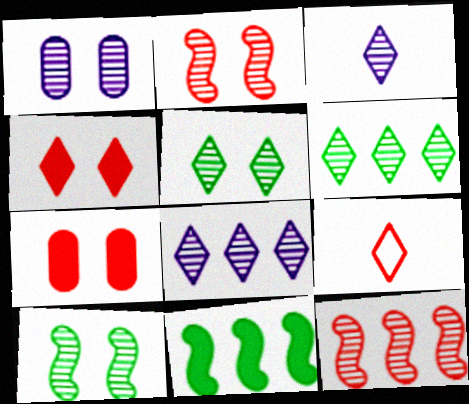[[1, 2, 5], 
[1, 9, 11], 
[7, 9, 12]]